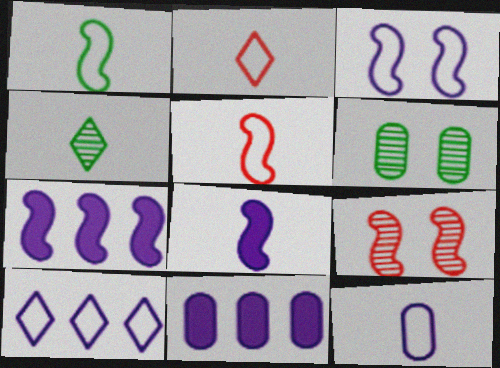[[1, 2, 12], 
[1, 7, 9], 
[2, 6, 7], 
[3, 10, 12]]